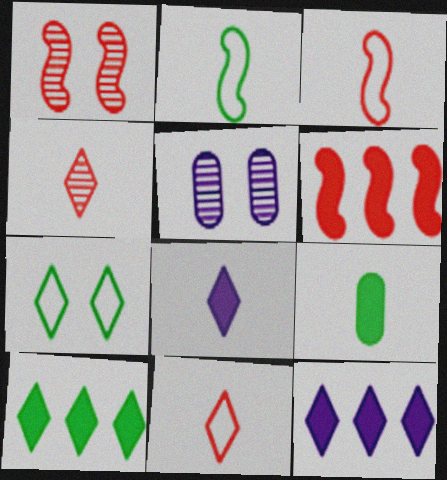[[1, 3, 6], 
[3, 5, 10], 
[4, 7, 12]]